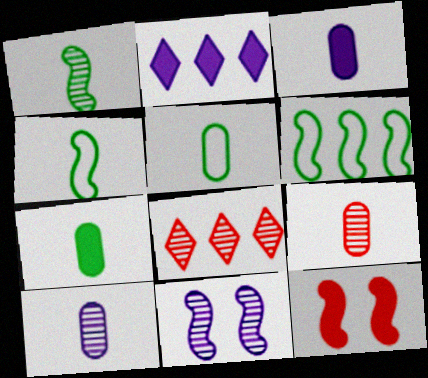[[2, 7, 12], 
[3, 5, 9]]